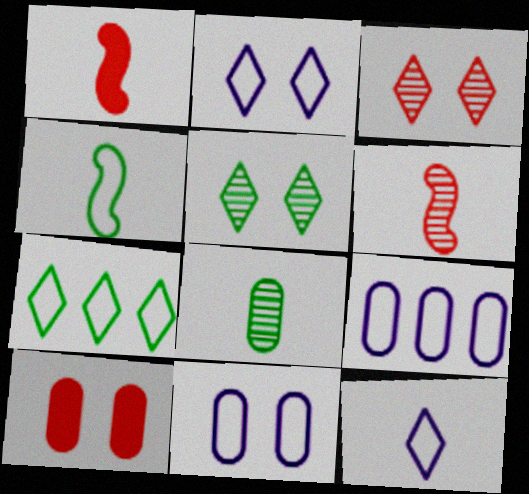[[1, 5, 9], 
[1, 8, 12], 
[8, 9, 10]]